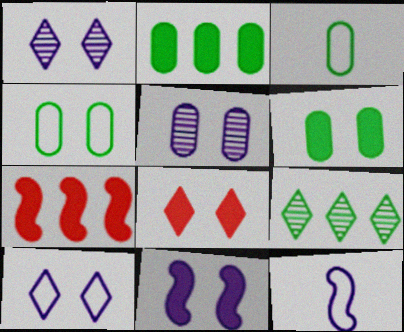[[1, 3, 7], 
[5, 10, 11], 
[6, 8, 11]]